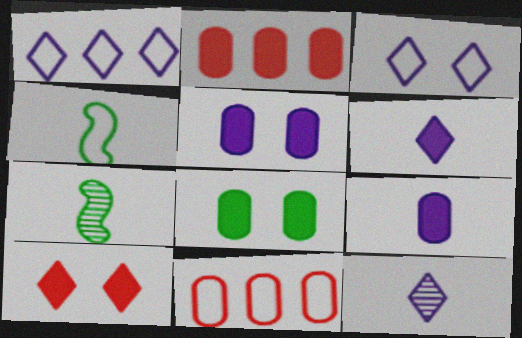[[2, 3, 7], 
[2, 8, 9], 
[3, 4, 11]]